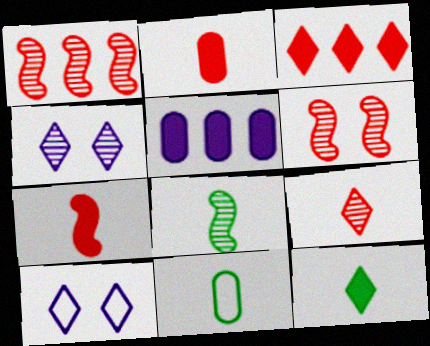[[8, 11, 12]]